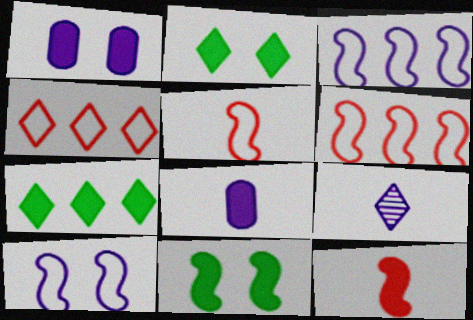[[1, 3, 9], 
[1, 7, 12], 
[2, 4, 9]]